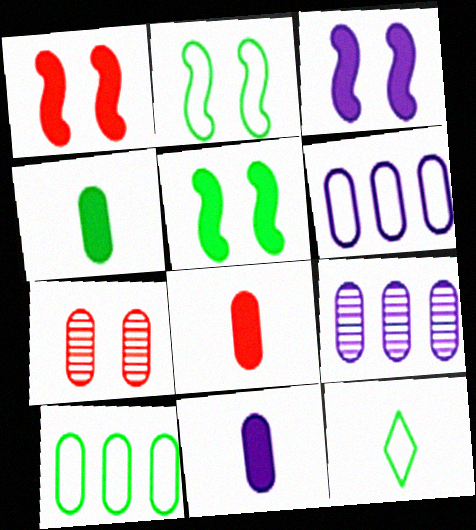[[1, 3, 5], 
[1, 9, 12], 
[2, 10, 12], 
[4, 6, 7], 
[4, 8, 11], 
[7, 10, 11]]